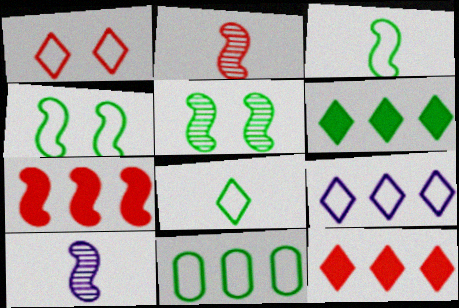[[1, 8, 9], 
[4, 7, 10], 
[4, 8, 11]]